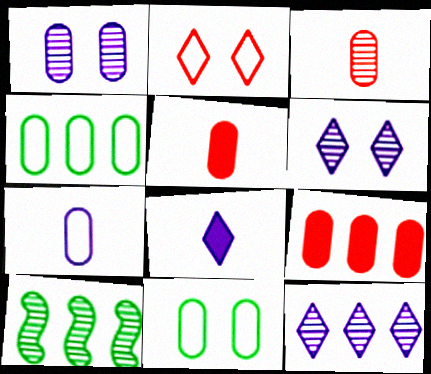[[1, 4, 5], 
[3, 6, 10]]